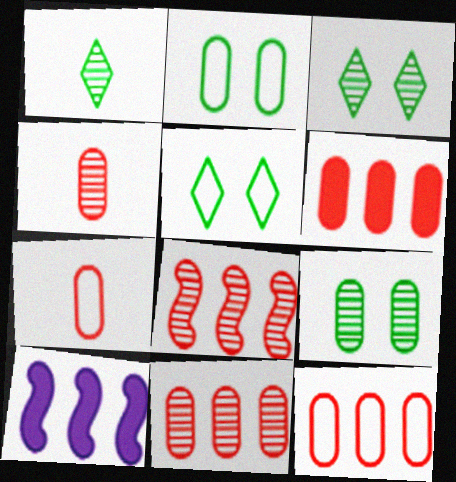[[3, 7, 10], 
[4, 5, 10], 
[6, 11, 12]]